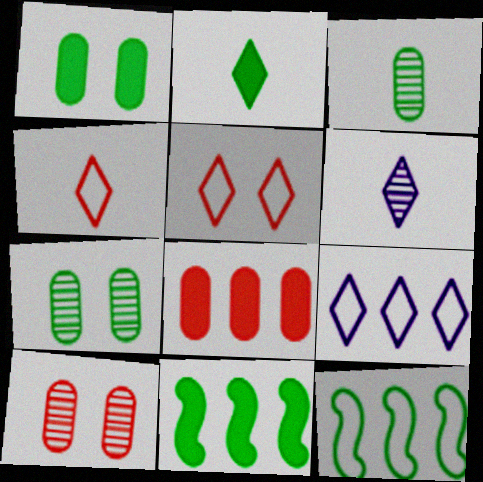[[1, 2, 11], 
[2, 4, 6], 
[2, 7, 12]]